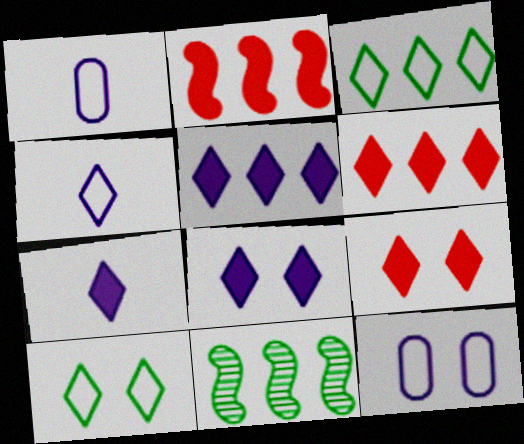[[1, 9, 11], 
[5, 7, 8]]